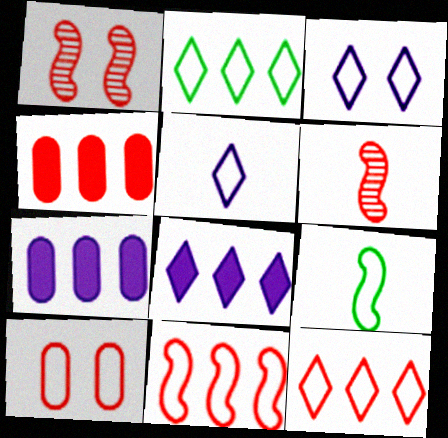[]